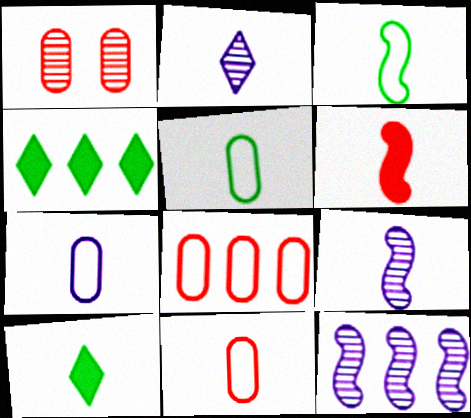[[2, 5, 6], 
[3, 6, 9], 
[4, 8, 12], 
[5, 7, 11], 
[9, 10, 11]]